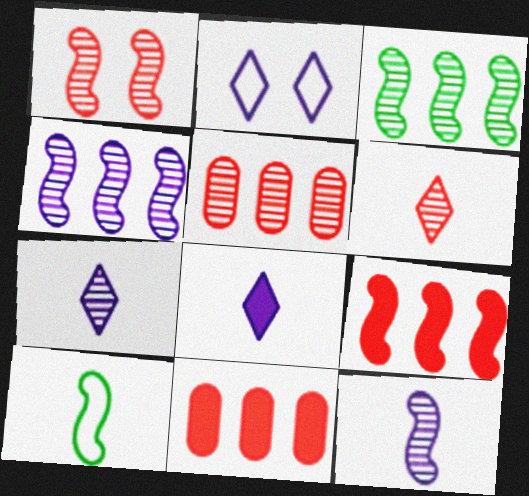[[1, 3, 12], 
[1, 5, 6]]